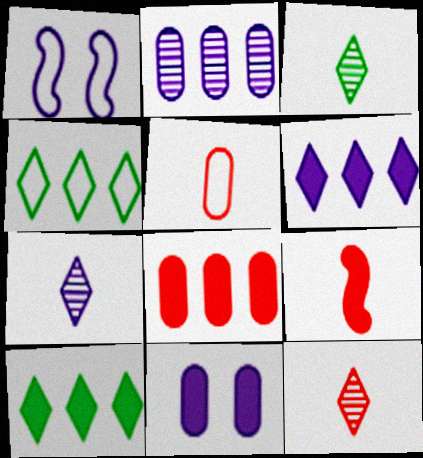[[1, 3, 8], 
[1, 4, 5], 
[3, 7, 12], 
[5, 9, 12], 
[9, 10, 11]]